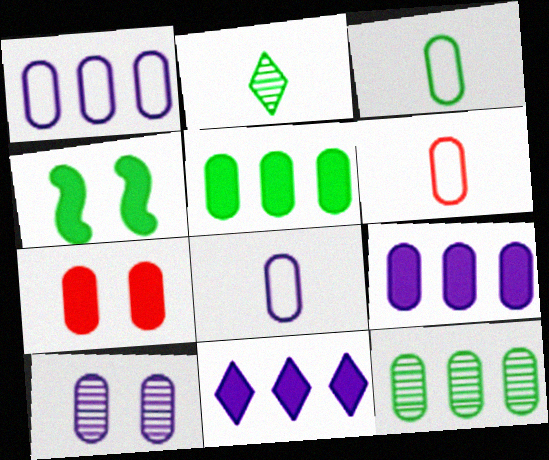[[3, 6, 8], 
[5, 6, 10], 
[7, 8, 12], 
[8, 9, 10]]